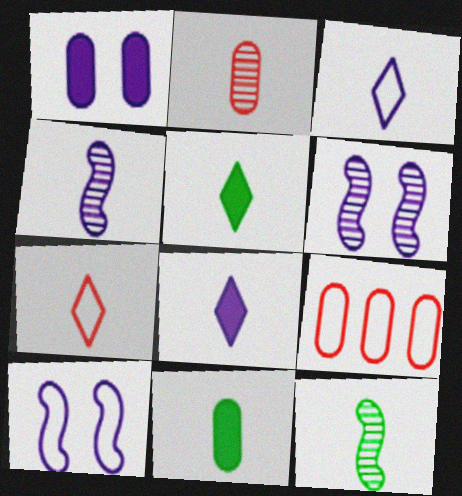[[4, 7, 11], 
[5, 6, 9]]